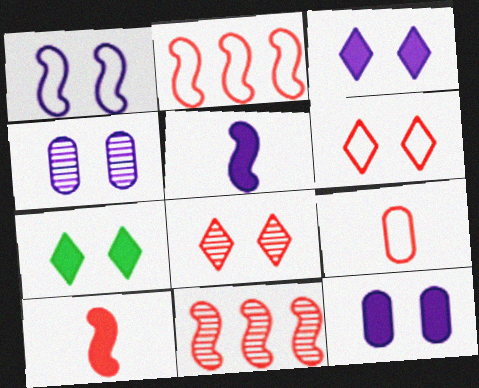[[1, 3, 4], 
[2, 6, 9]]